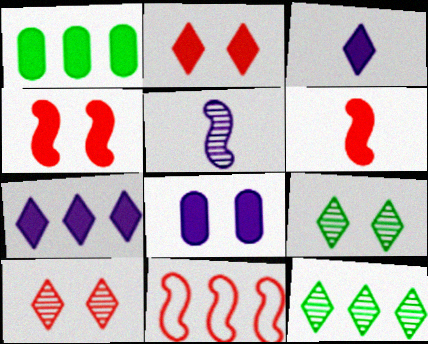[[1, 3, 4]]